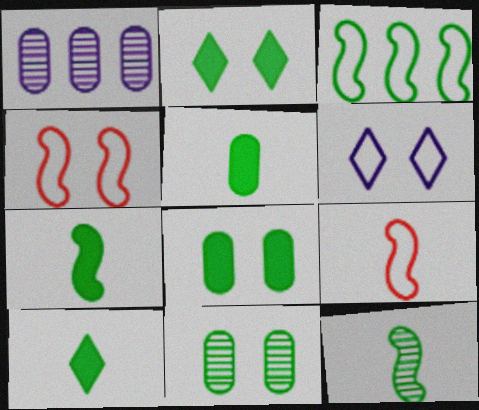[[1, 2, 9], 
[1, 4, 10], 
[3, 10, 11], 
[5, 7, 10]]